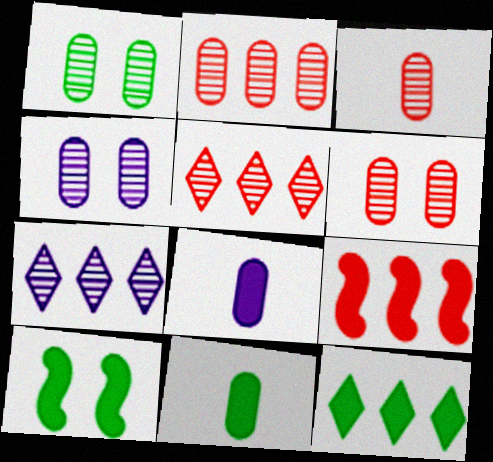[[1, 4, 6], 
[2, 3, 6], 
[10, 11, 12]]